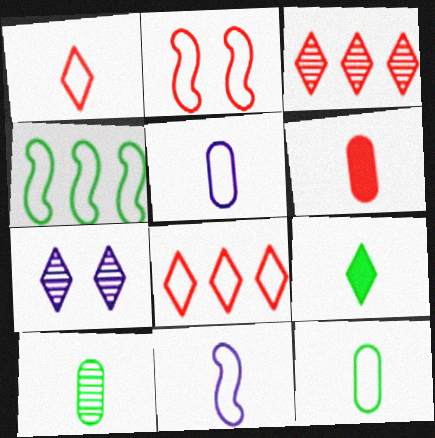[[1, 11, 12], 
[2, 3, 6], 
[2, 4, 11], 
[4, 6, 7], 
[5, 6, 10], 
[7, 8, 9]]